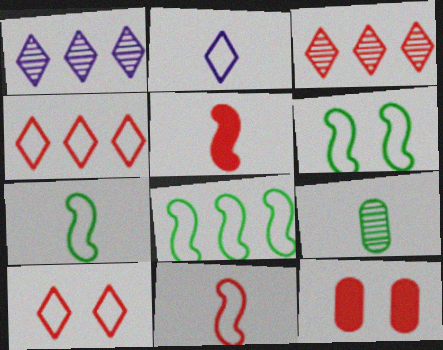[[1, 7, 12], 
[2, 5, 9], 
[3, 11, 12], 
[6, 7, 8]]